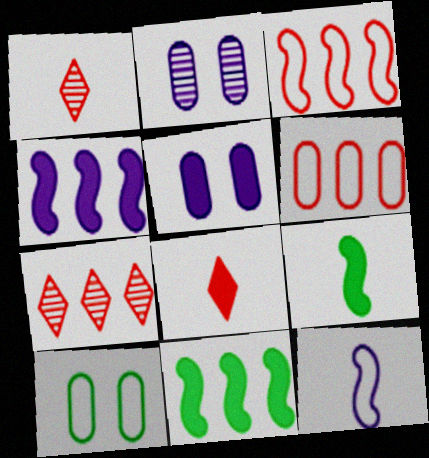[[1, 4, 10], 
[5, 8, 11]]